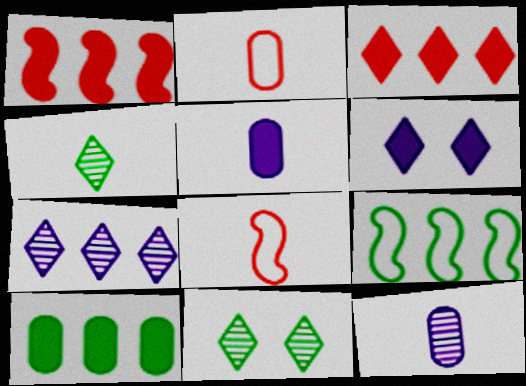[[4, 5, 8]]